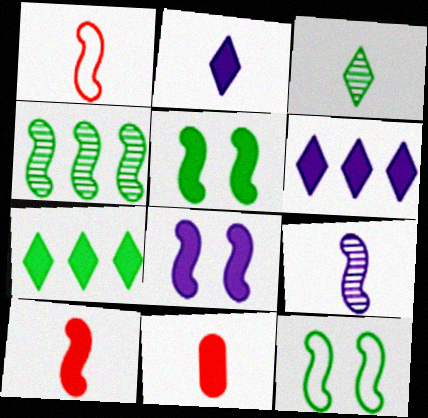[[1, 4, 8], 
[5, 6, 11], 
[7, 8, 11]]